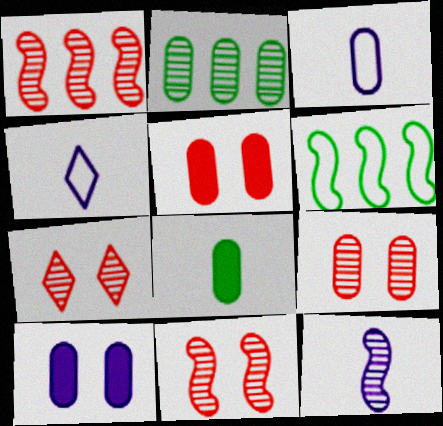[[2, 3, 5], 
[2, 7, 12], 
[7, 9, 11]]